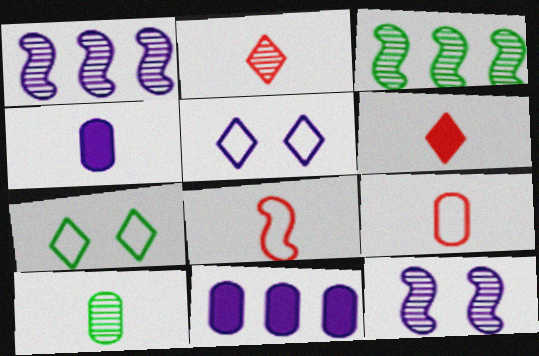[[1, 4, 5], 
[4, 9, 10]]